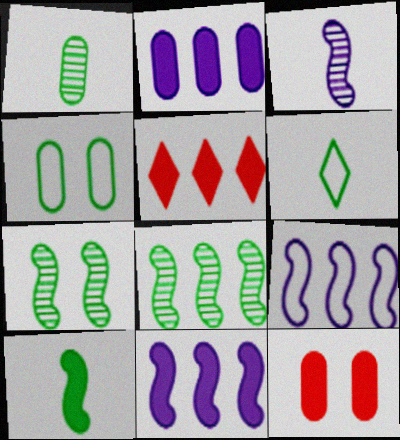[[1, 6, 10], 
[3, 4, 5]]